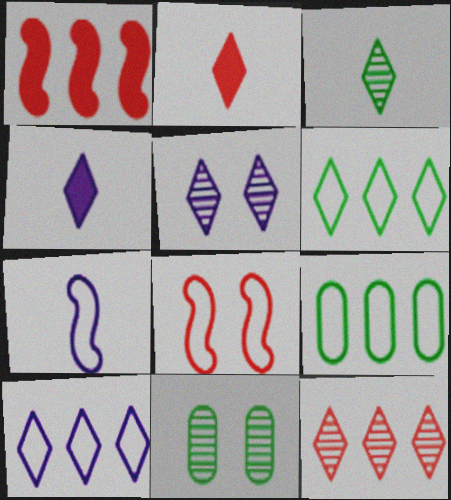[[2, 5, 6], 
[3, 5, 12], 
[4, 5, 10]]